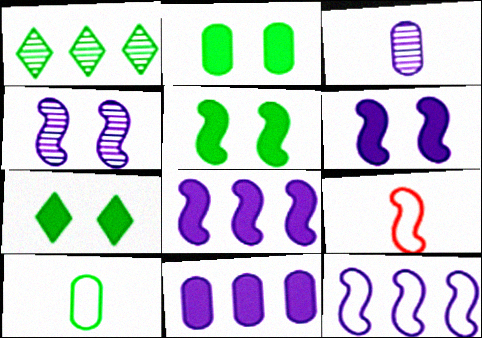[[1, 5, 10], 
[2, 5, 7]]